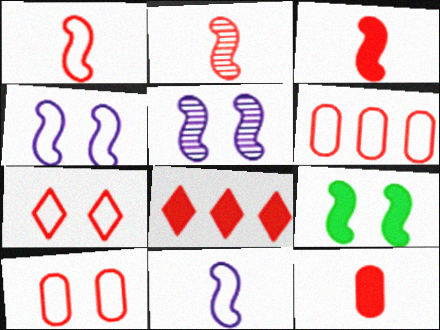[[1, 2, 3], 
[1, 6, 7], 
[2, 8, 10]]